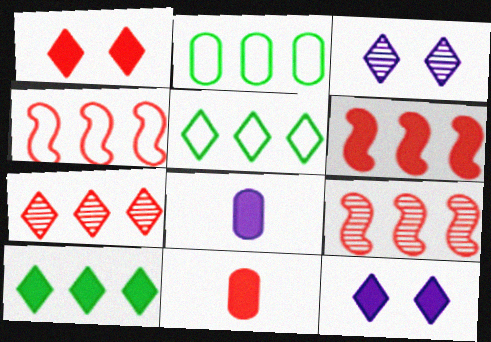[[1, 6, 11], 
[4, 6, 9]]